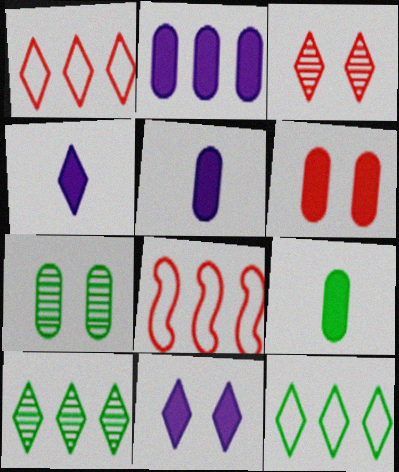[[2, 6, 9], 
[2, 8, 10], 
[3, 4, 12], 
[4, 7, 8]]